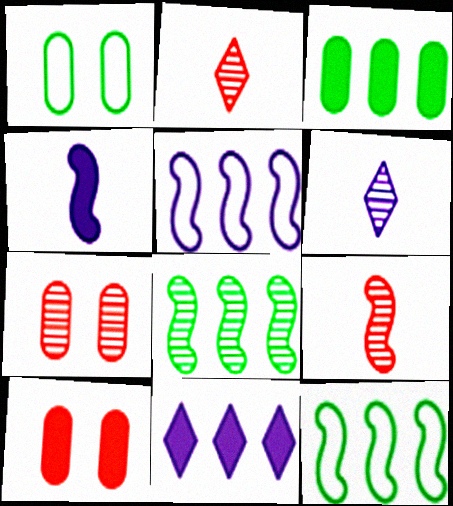[[1, 9, 11], 
[6, 7, 8], 
[6, 10, 12]]